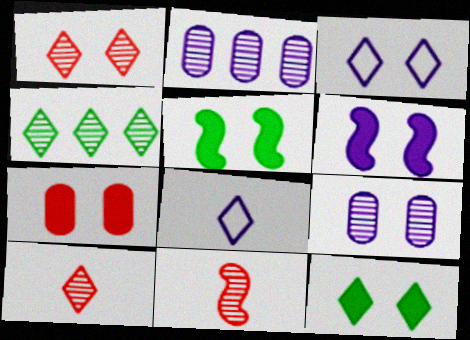[[1, 3, 12], 
[2, 6, 8], 
[3, 6, 9], 
[4, 9, 11], 
[6, 7, 12]]